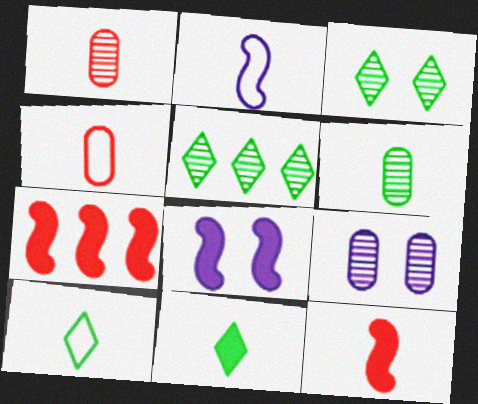[[1, 2, 11], 
[2, 4, 10], 
[4, 5, 8], 
[7, 9, 10]]